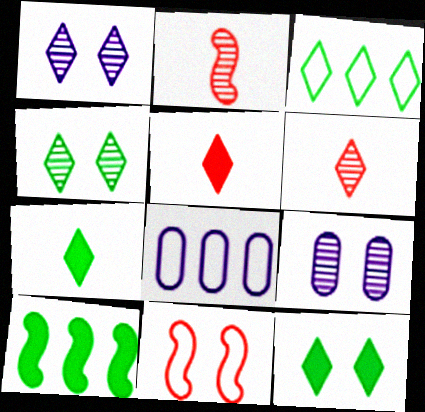[[1, 3, 5], 
[2, 8, 12], 
[3, 4, 7], 
[9, 11, 12]]